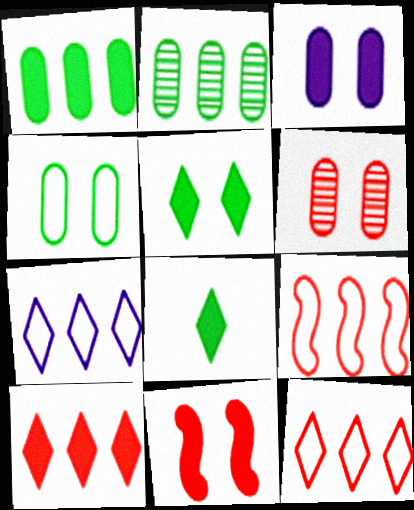[[3, 4, 6], 
[3, 5, 11]]